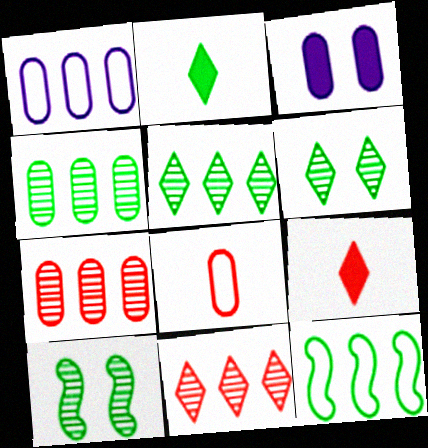[[1, 9, 10], 
[3, 4, 8]]